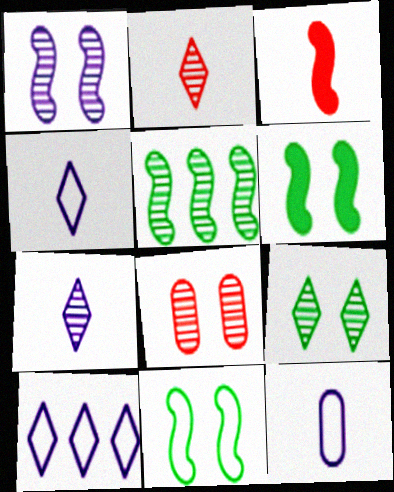[[1, 8, 9], 
[5, 7, 8]]